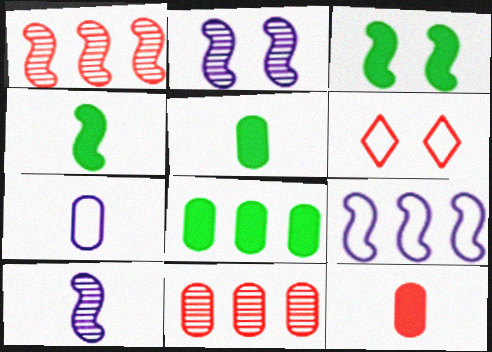[[1, 6, 12], 
[6, 8, 10]]